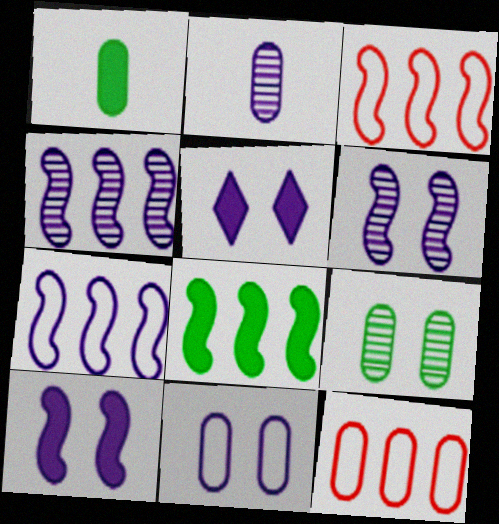[[2, 5, 7], 
[3, 4, 8], 
[5, 6, 11]]